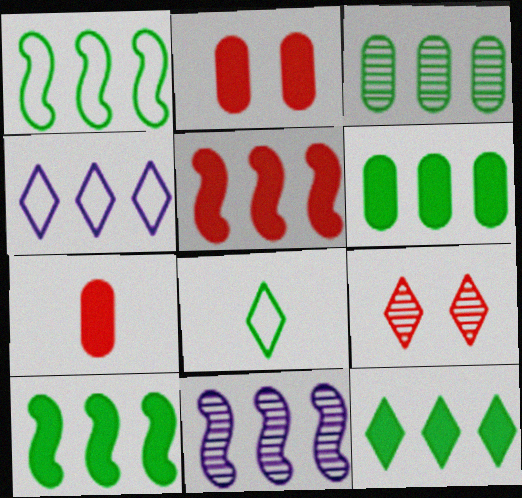[[1, 3, 12], 
[1, 5, 11], 
[2, 8, 11], 
[3, 4, 5], 
[6, 10, 12]]